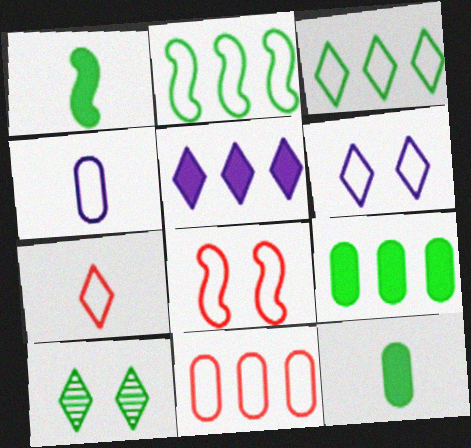[[2, 10, 12], 
[3, 4, 8], 
[3, 6, 7], 
[5, 7, 10], 
[7, 8, 11]]